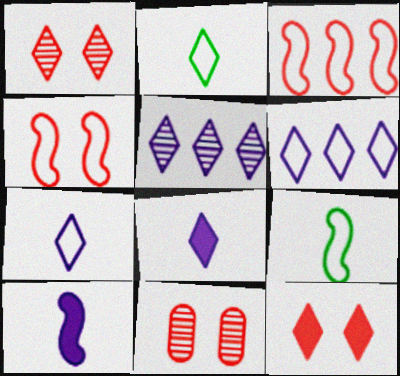[[2, 5, 12], 
[4, 11, 12]]